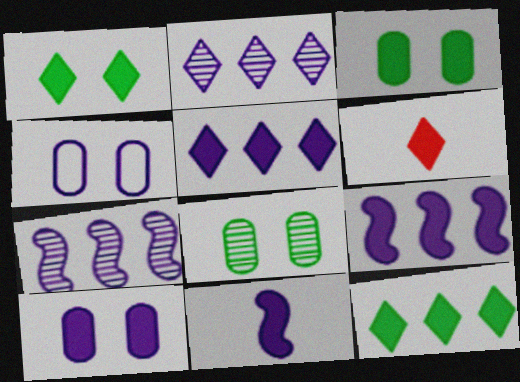[[1, 5, 6], 
[2, 4, 11], 
[3, 6, 9], 
[5, 10, 11]]